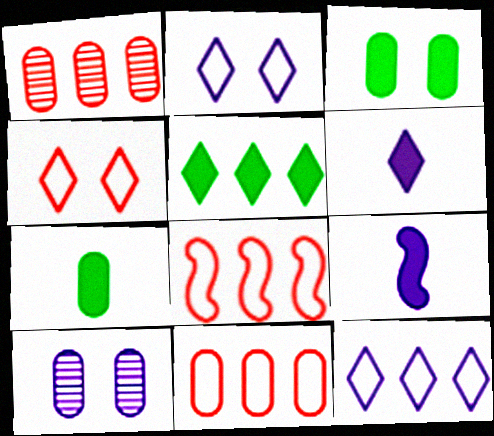[[7, 10, 11], 
[9, 10, 12]]